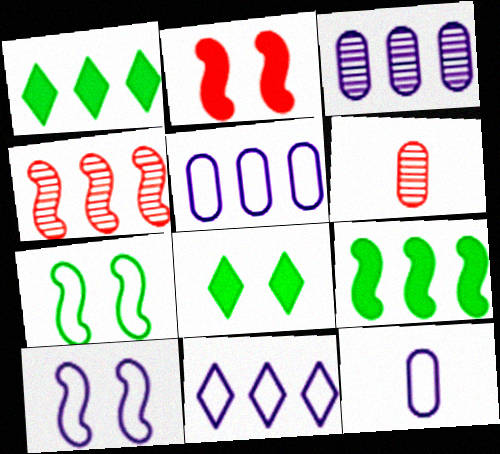[[1, 4, 5], 
[1, 6, 10], 
[4, 8, 12], 
[10, 11, 12]]